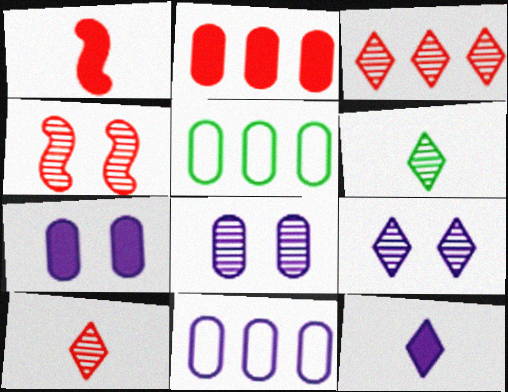[[1, 5, 9], 
[3, 6, 9], 
[4, 5, 12]]